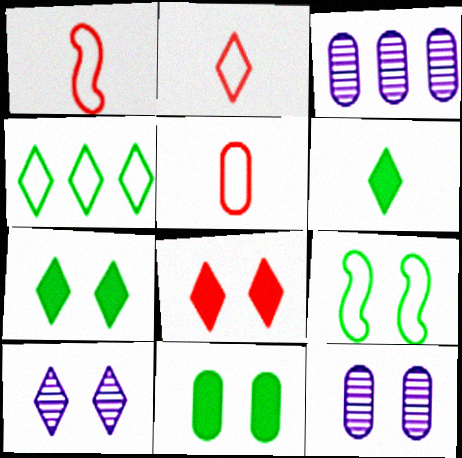[[1, 2, 5], 
[1, 3, 7], 
[3, 5, 11], 
[8, 9, 12]]